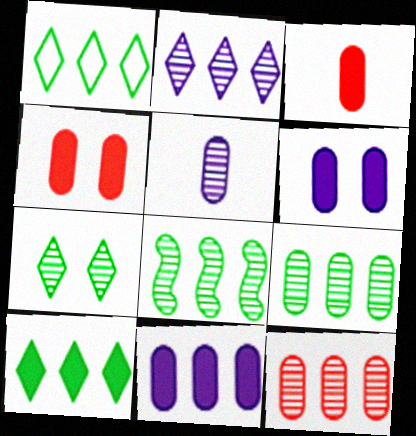[[2, 8, 12]]